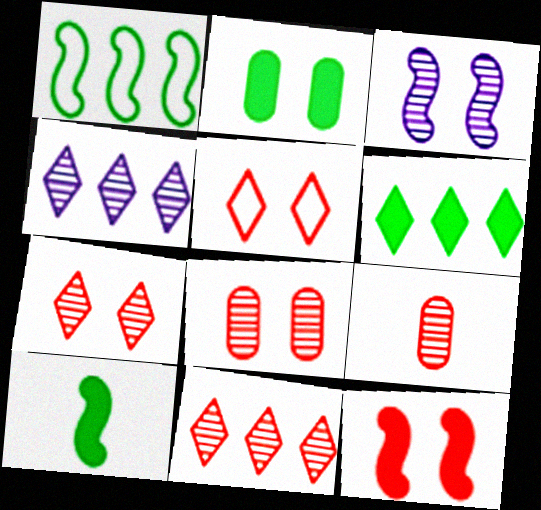[[2, 3, 5], 
[2, 6, 10], 
[5, 8, 12]]